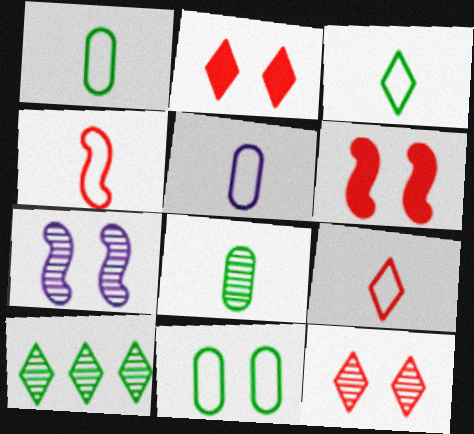[[2, 7, 11], 
[3, 4, 5], 
[5, 6, 10]]